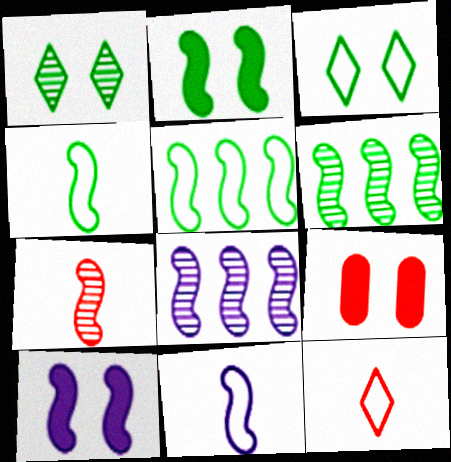[[2, 4, 6], 
[5, 7, 10], 
[8, 10, 11]]